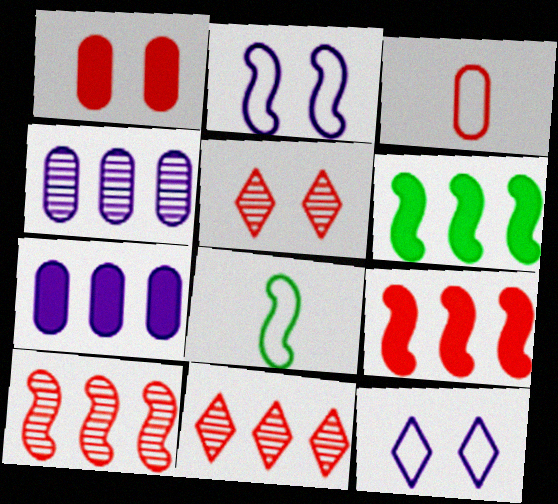[[3, 5, 9], 
[5, 7, 8]]